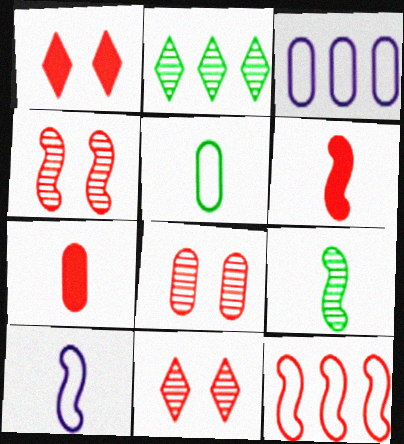[[1, 3, 9], 
[4, 6, 12], 
[4, 8, 11], 
[6, 9, 10], 
[7, 11, 12]]